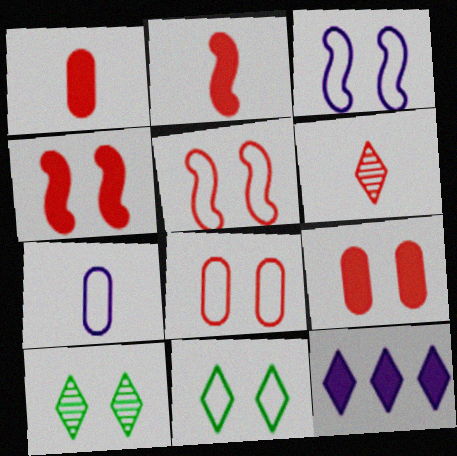[[3, 8, 11], 
[3, 9, 10], 
[6, 11, 12]]